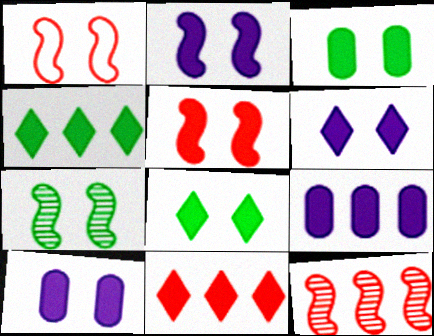[[1, 2, 7], 
[2, 6, 10], 
[3, 5, 6], 
[5, 8, 10]]